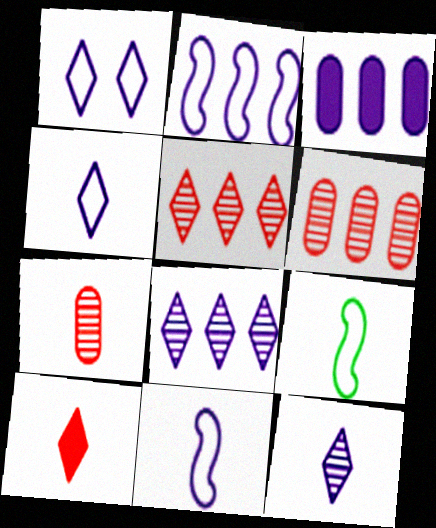[[2, 3, 8]]